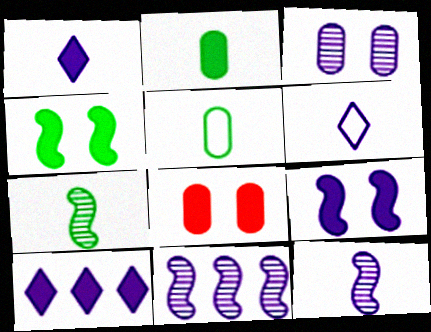[]